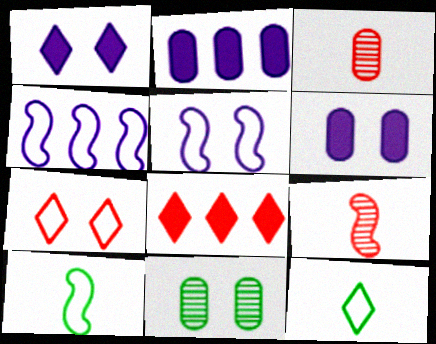[]